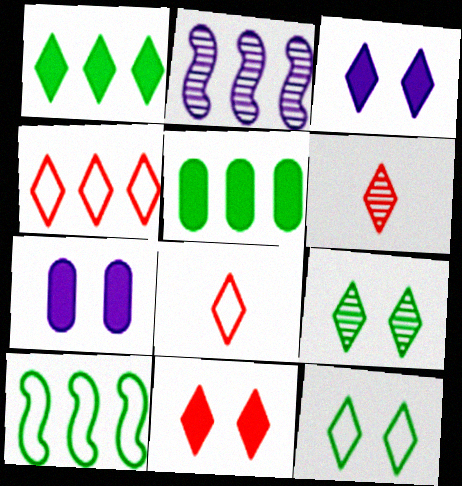[[2, 4, 5], 
[4, 6, 11], 
[6, 7, 10]]